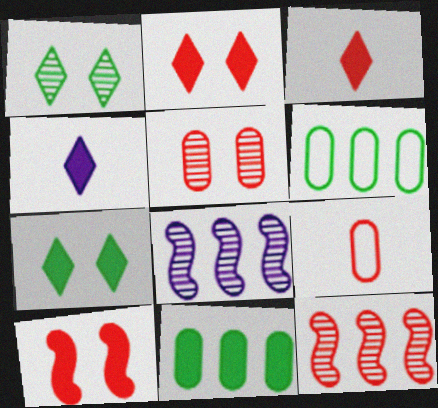[[2, 9, 12], 
[4, 10, 11], 
[7, 8, 9]]